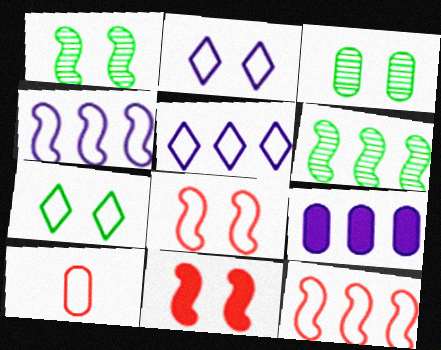[[2, 3, 11], 
[3, 9, 10], 
[4, 7, 10]]